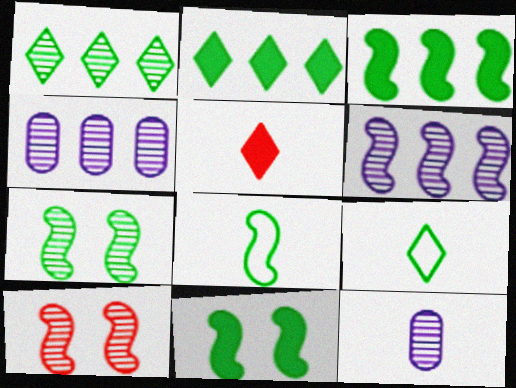[[1, 10, 12], 
[3, 7, 8], 
[5, 8, 12]]